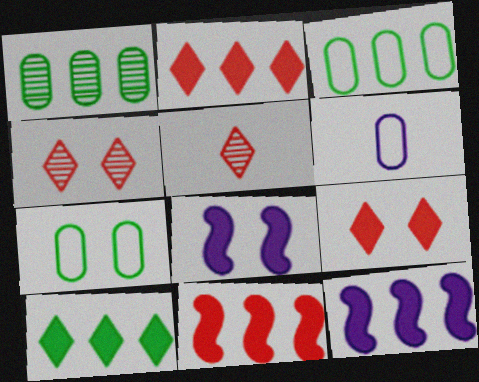[[3, 5, 8], 
[4, 7, 8], 
[5, 7, 12]]